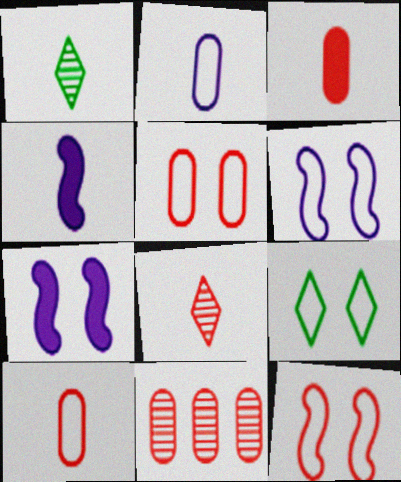[[1, 4, 10], 
[3, 5, 11], 
[4, 9, 11], 
[5, 6, 9]]